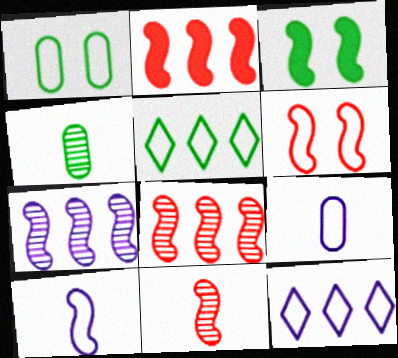[[2, 6, 11], 
[3, 4, 5], 
[3, 8, 10], 
[5, 6, 9]]